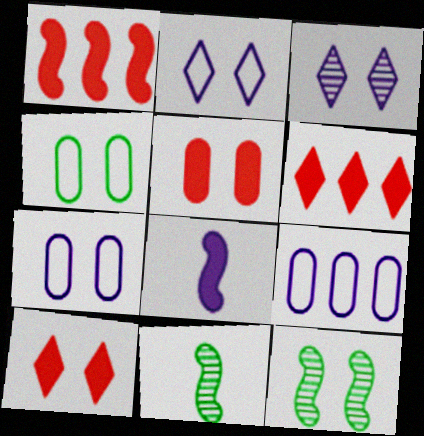[[2, 5, 12], 
[3, 8, 9], 
[6, 7, 11], 
[7, 10, 12], 
[9, 10, 11]]